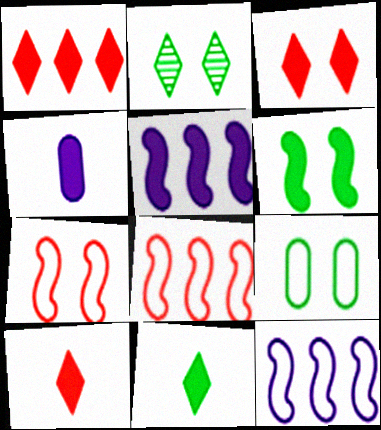[[1, 3, 10], 
[1, 4, 6], 
[2, 4, 8], 
[2, 6, 9]]